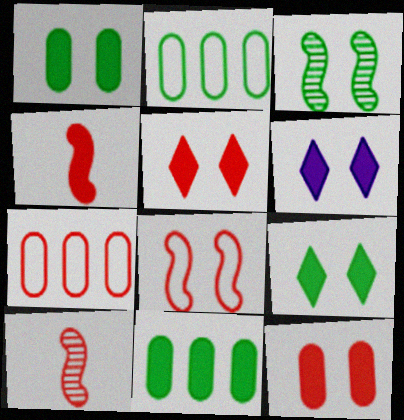[[2, 6, 10], 
[4, 6, 11], 
[5, 6, 9], 
[5, 7, 10]]